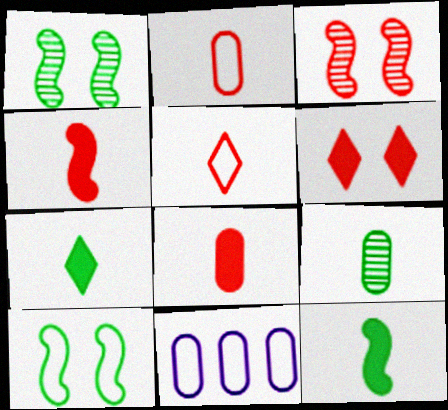[[3, 7, 11], 
[5, 10, 11]]